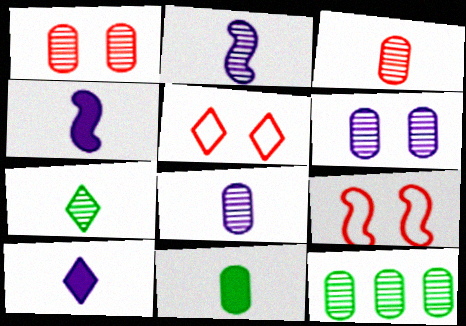[[1, 8, 12], 
[2, 3, 7], 
[3, 6, 12], 
[4, 5, 12], 
[9, 10, 12]]